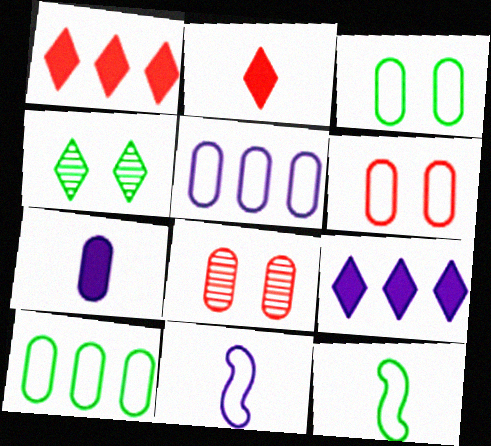[[7, 8, 10], 
[8, 9, 12]]